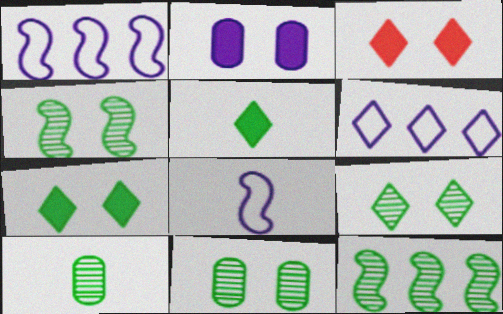[[1, 3, 10], 
[4, 9, 11], 
[9, 10, 12]]